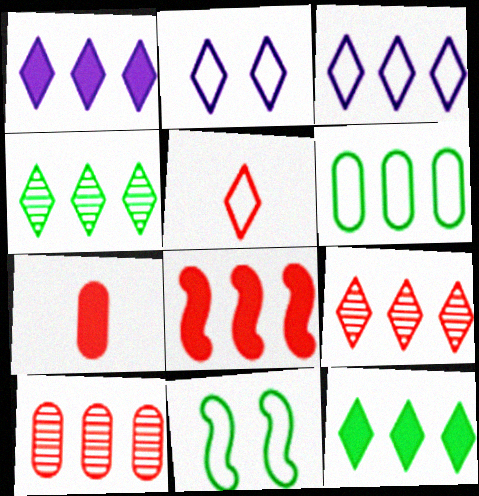[[3, 9, 12]]